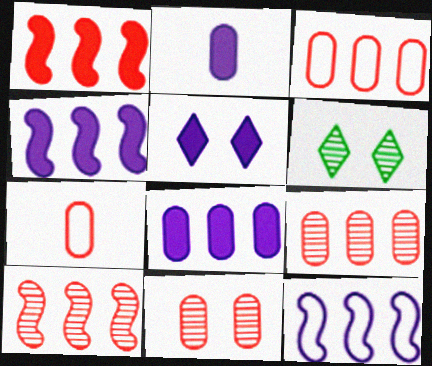[[2, 4, 5], 
[4, 6, 7]]